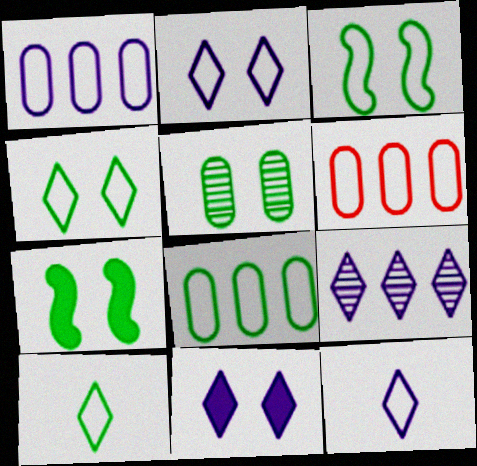[[1, 6, 8], 
[3, 6, 12], 
[3, 8, 10], 
[4, 5, 7], 
[9, 11, 12]]